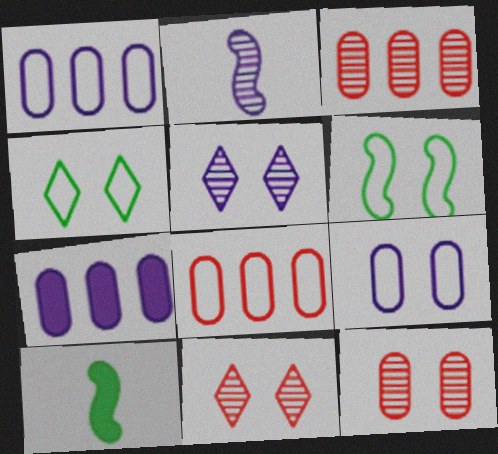[[1, 10, 11], 
[5, 8, 10]]